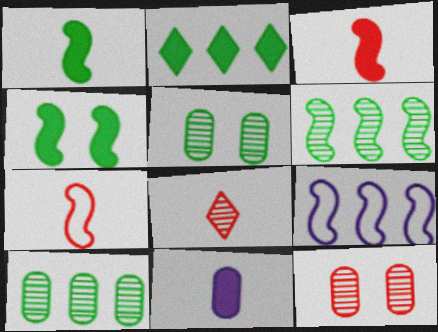[]